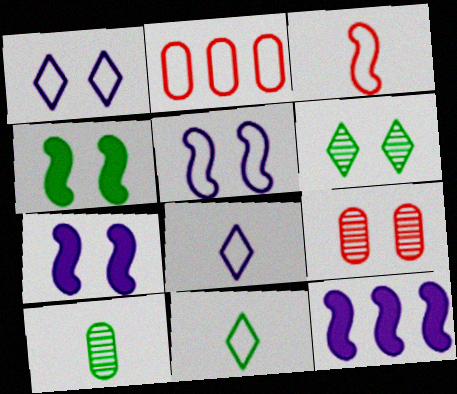[[1, 4, 9], 
[2, 5, 11], 
[9, 11, 12]]